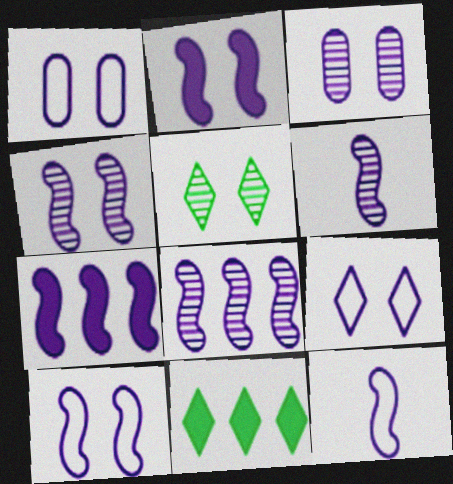[[1, 9, 10], 
[2, 3, 9], 
[2, 4, 10], 
[2, 8, 12], 
[4, 6, 8], 
[4, 7, 12], 
[6, 7, 10]]